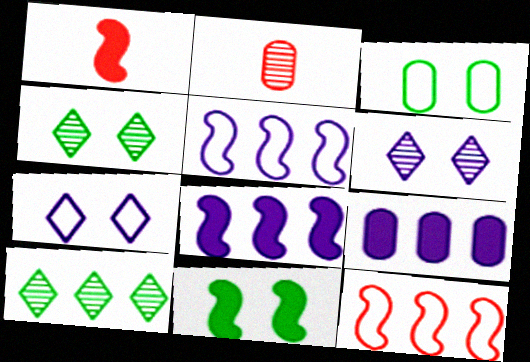[[1, 8, 11], 
[2, 3, 9], 
[3, 4, 11], 
[9, 10, 12]]